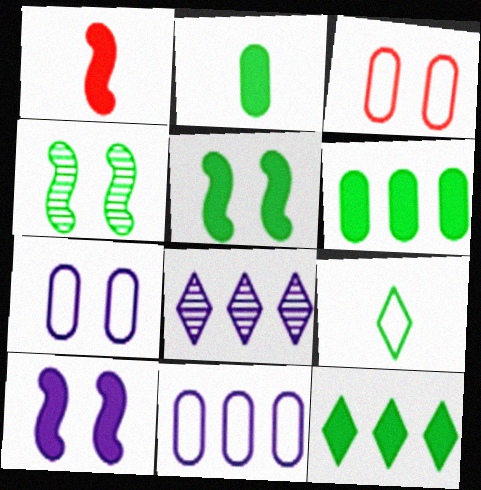[[2, 5, 12], 
[4, 6, 9]]